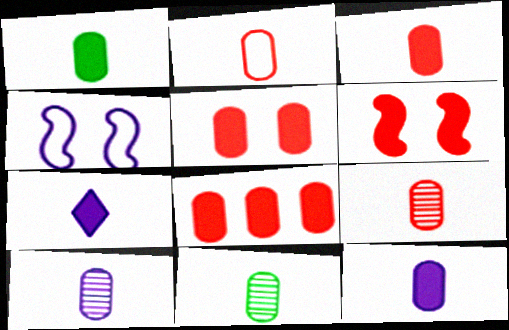[[1, 2, 10], 
[1, 3, 12], 
[2, 3, 9], 
[2, 11, 12], 
[3, 5, 8], 
[9, 10, 11]]